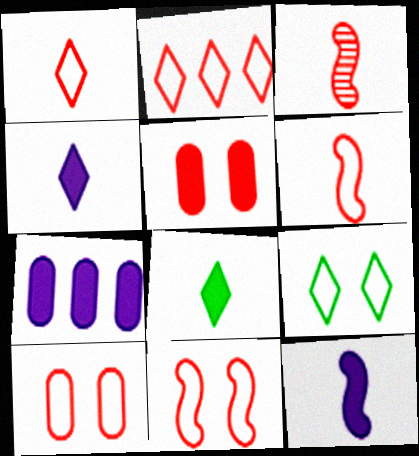[[2, 3, 5], 
[2, 6, 10], 
[3, 7, 9]]